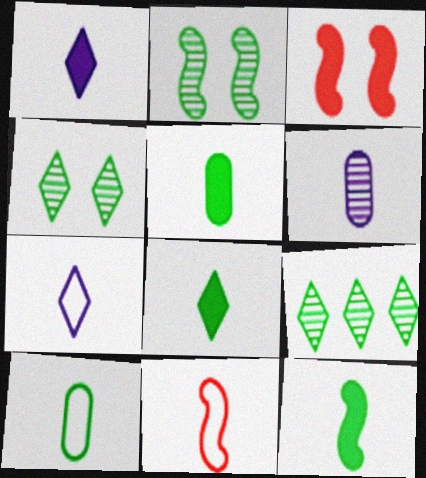[[5, 8, 12], 
[6, 8, 11], 
[7, 10, 11]]